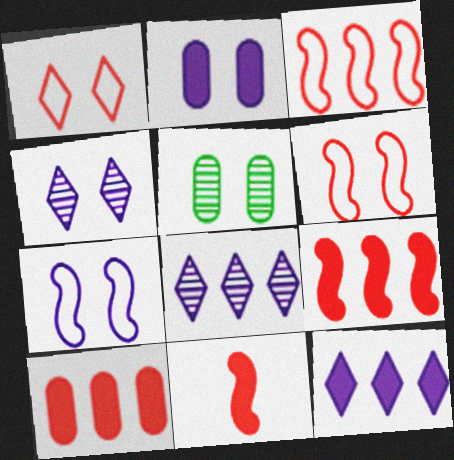[[2, 4, 7]]